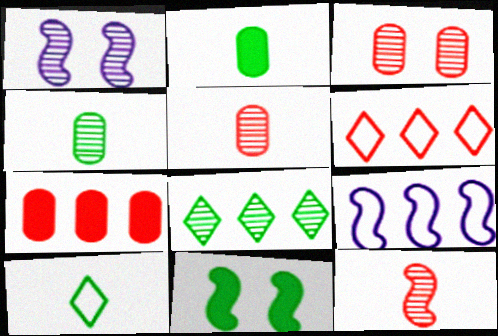[[1, 2, 6], 
[1, 5, 8], 
[1, 7, 10], 
[7, 8, 9], 
[9, 11, 12]]